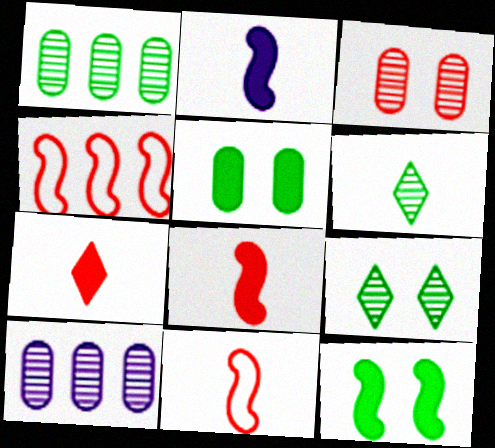[[3, 4, 7]]